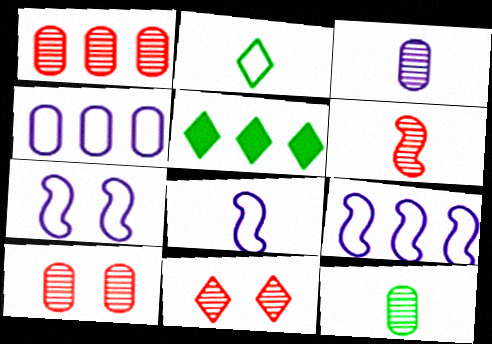[[1, 5, 9], 
[1, 6, 11], 
[5, 8, 10], 
[7, 8, 9]]